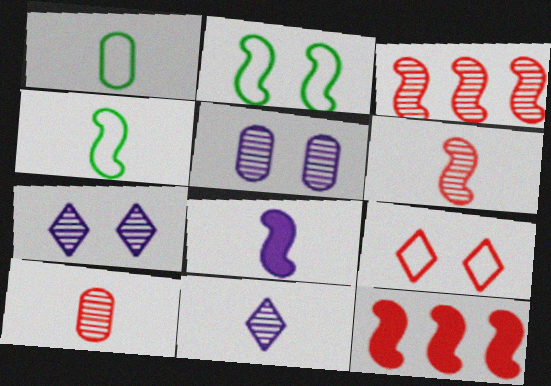[[1, 7, 12], 
[2, 3, 8], 
[4, 6, 8], 
[9, 10, 12]]